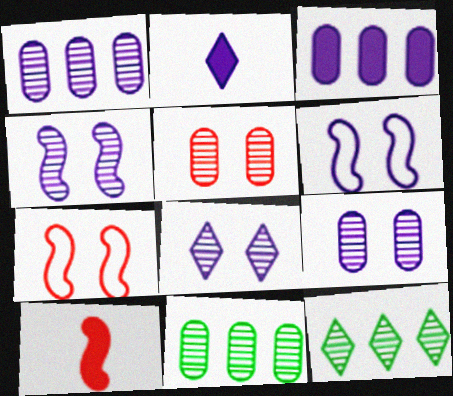[[1, 2, 6], 
[2, 7, 11], 
[4, 8, 9]]